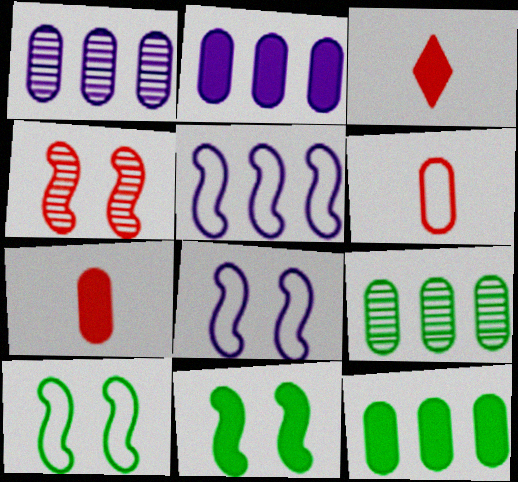[[1, 3, 10], 
[2, 3, 11], 
[3, 8, 9], 
[4, 8, 11]]